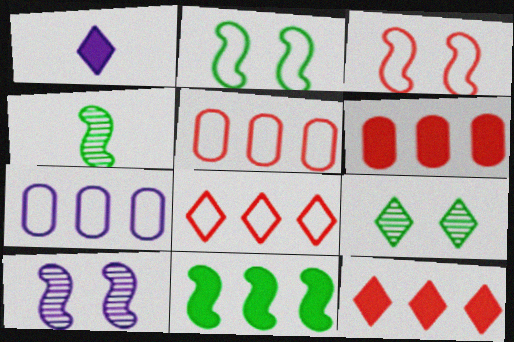[[1, 7, 10], 
[1, 8, 9], 
[2, 4, 11]]